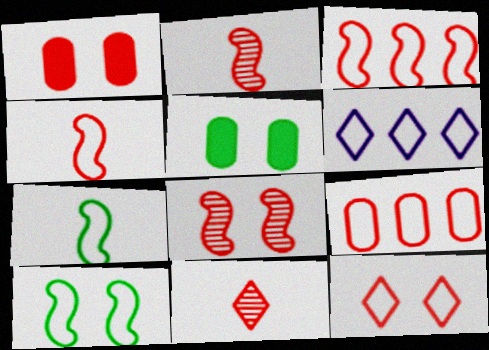[[1, 3, 11], 
[1, 8, 12], 
[2, 5, 6], 
[4, 9, 12]]